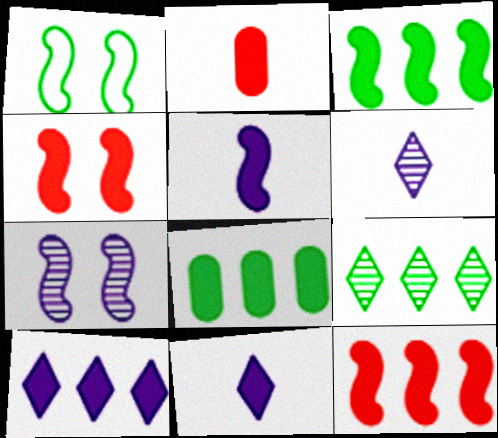[[1, 4, 7], 
[3, 4, 5], 
[4, 8, 11], 
[8, 10, 12]]